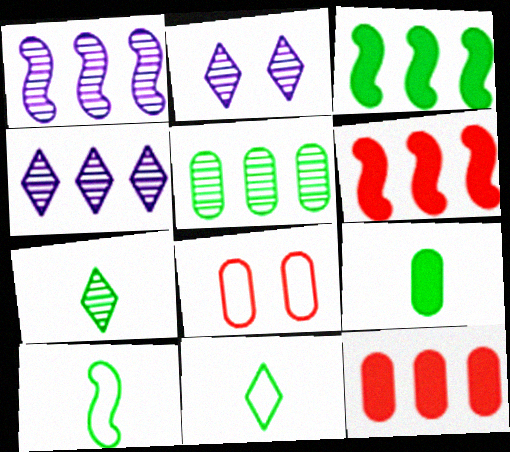[[2, 10, 12], 
[7, 9, 10]]